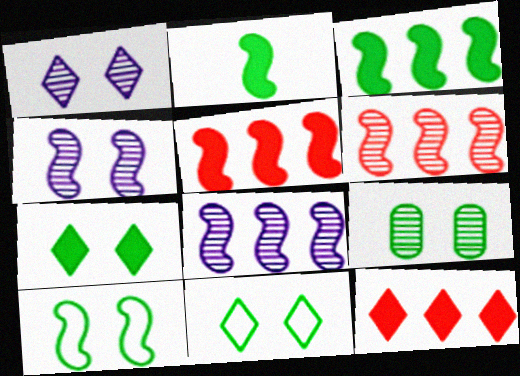[[7, 9, 10]]